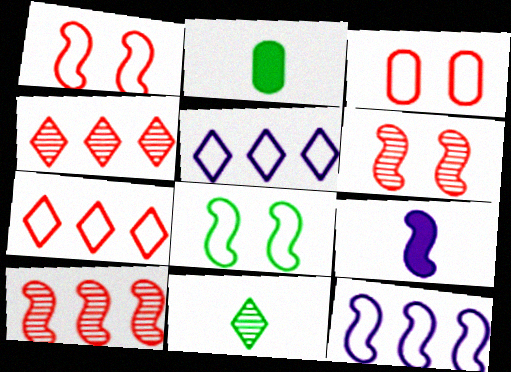[[2, 5, 6], 
[8, 9, 10]]